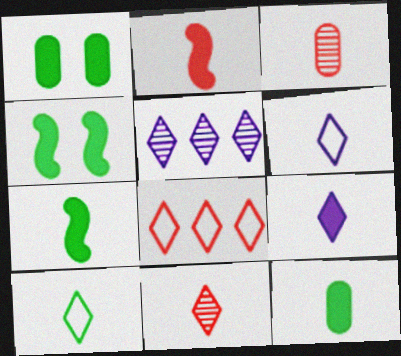[[2, 9, 12], 
[3, 6, 7], 
[9, 10, 11]]